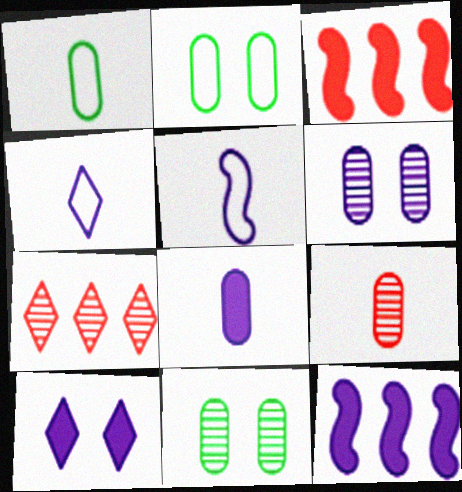[[1, 8, 9], 
[3, 4, 11], 
[4, 6, 12], 
[8, 10, 12]]